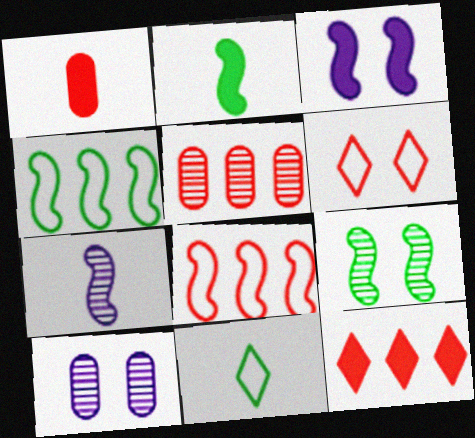[[1, 7, 11], 
[2, 4, 9], 
[3, 5, 11], 
[5, 8, 12]]